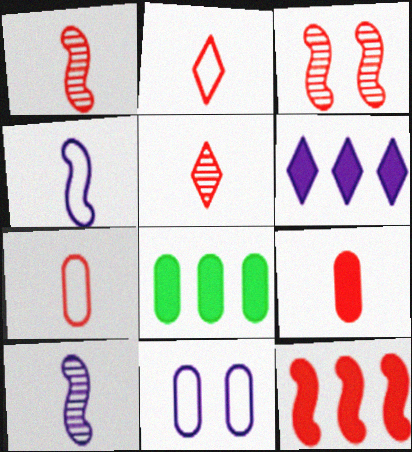[[1, 2, 9], 
[6, 8, 12], 
[6, 10, 11]]